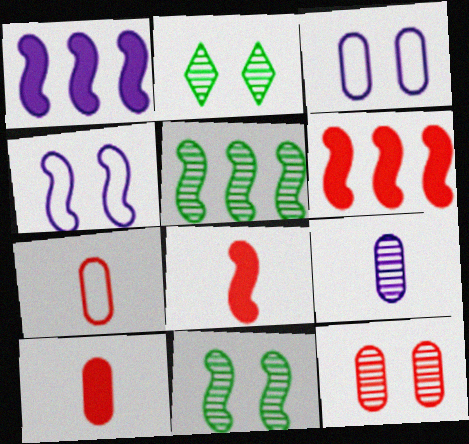[[1, 2, 7], 
[4, 5, 8]]